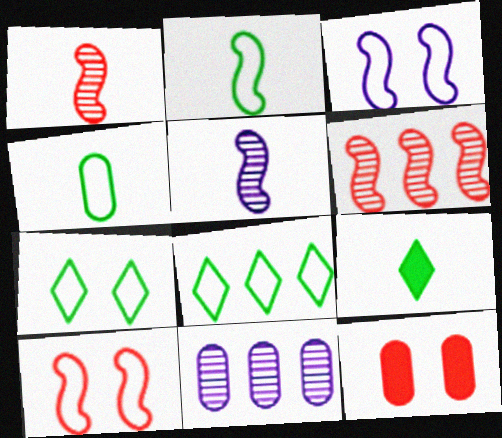[[4, 11, 12], 
[5, 8, 12], 
[9, 10, 11]]